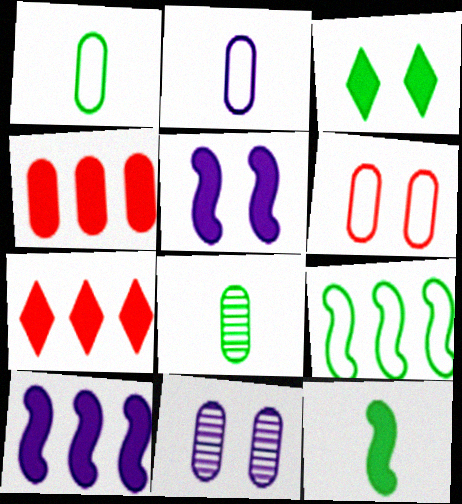[[1, 4, 11], 
[3, 8, 9]]